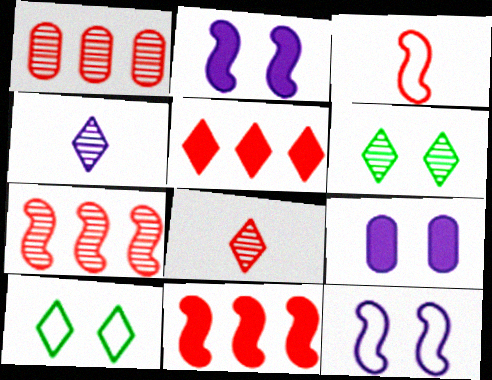[[4, 5, 10]]